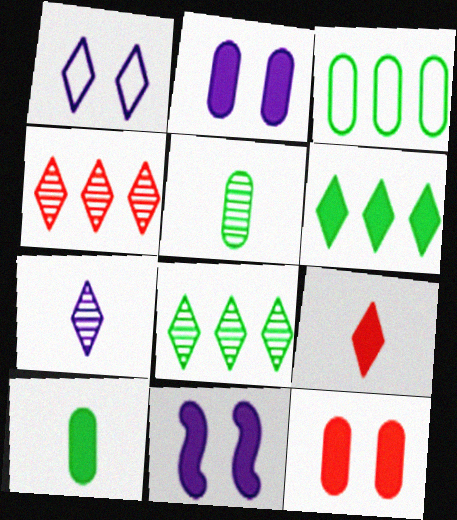[[1, 8, 9]]